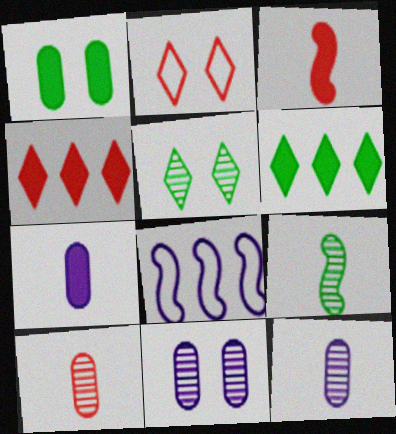[]